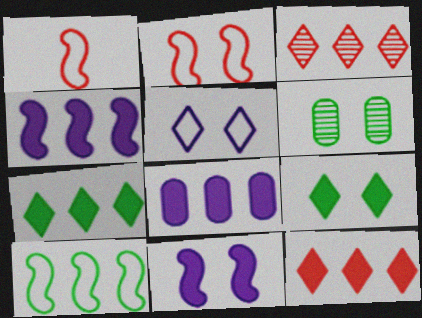[[3, 8, 10]]